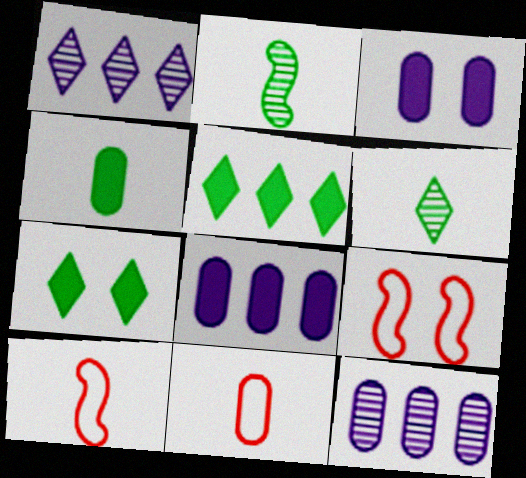[[1, 4, 9], 
[6, 8, 9], 
[7, 10, 12]]